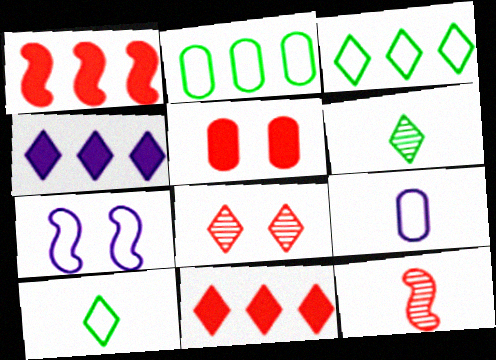[[4, 8, 10]]